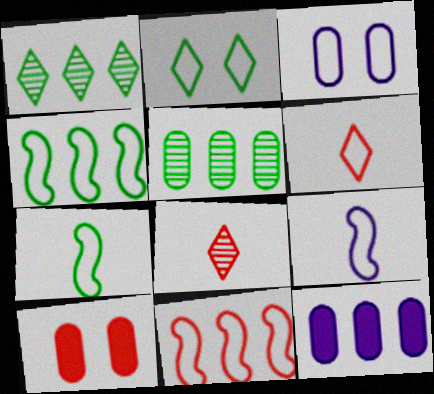[[1, 9, 10], 
[1, 11, 12], 
[3, 4, 6], 
[8, 10, 11]]